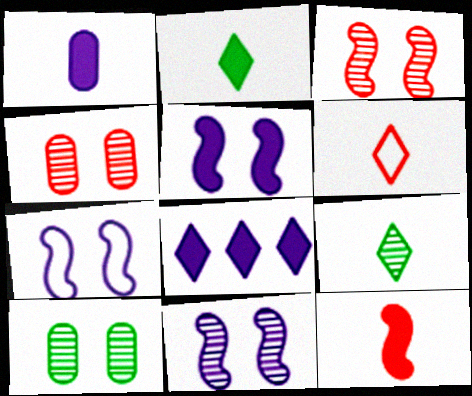[[1, 2, 12], 
[1, 5, 8], 
[5, 7, 11]]